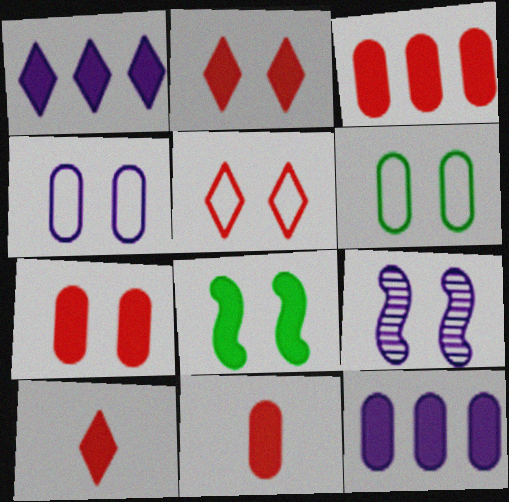[[1, 8, 11], 
[2, 6, 9], 
[3, 7, 11], 
[8, 10, 12]]